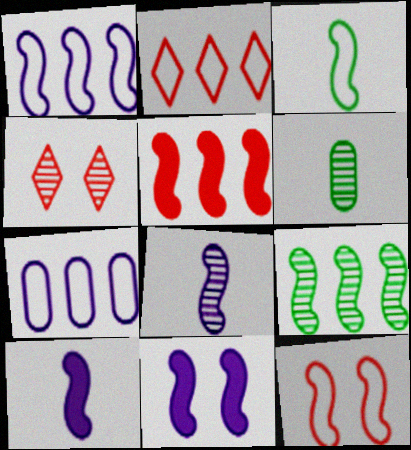[[1, 3, 12], 
[1, 5, 9], 
[1, 8, 11], 
[2, 6, 11], 
[9, 10, 12]]